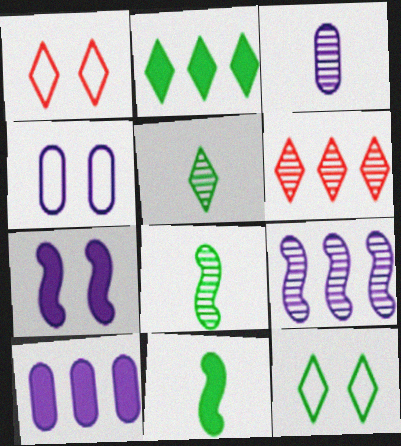[[1, 8, 10], 
[2, 5, 12], 
[3, 4, 10], 
[4, 6, 11]]